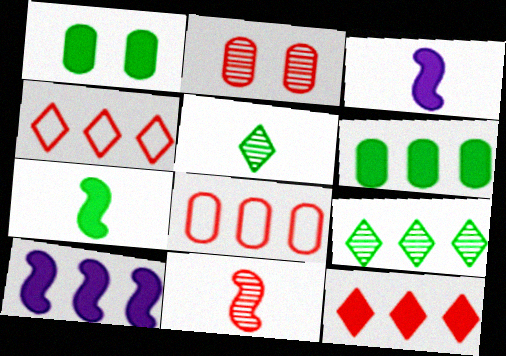[[1, 3, 12], 
[6, 10, 12], 
[8, 9, 10]]